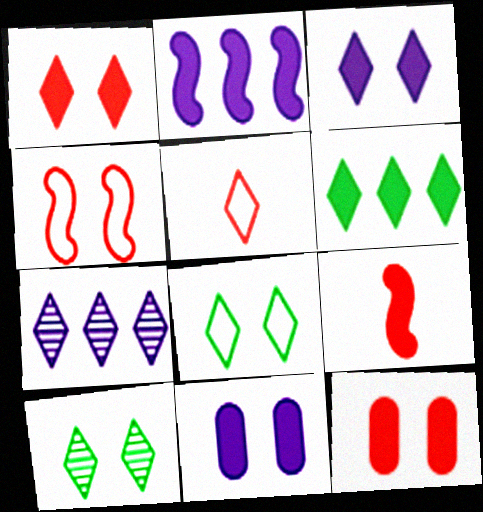[[4, 10, 11], 
[6, 9, 11]]